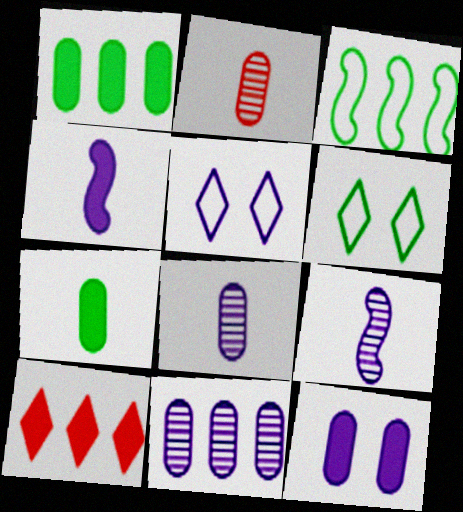[[3, 10, 11], 
[4, 5, 11]]